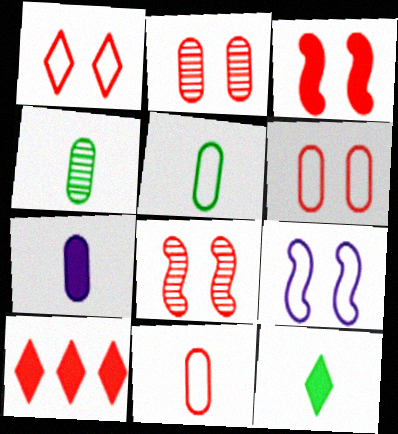[[1, 2, 3], 
[4, 7, 11], 
[4, 9, 10], 
[8, 10, 11]]